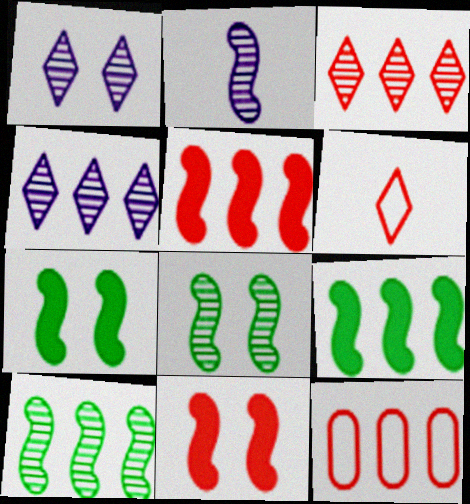[[3, 5, 12], 
[4, 9, 12]]